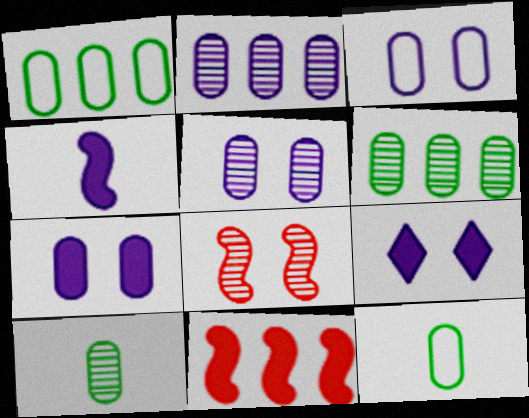[[3, 5, 7]]